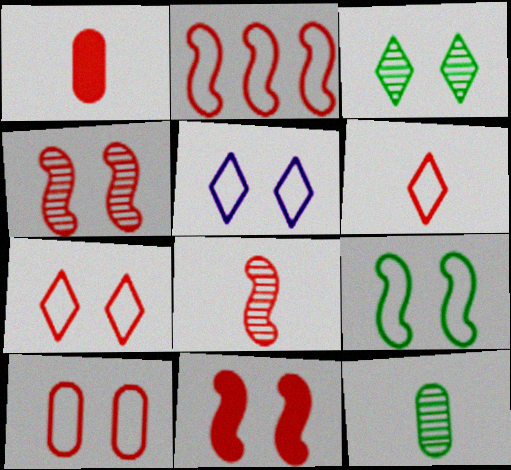[[1, 6, 8], 
[2, 6, 10], 
[2, 8, 11], 
[5, 9, 10]]